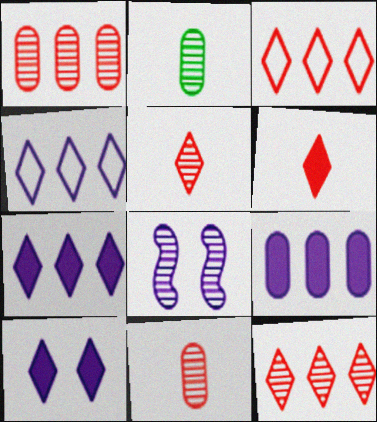[[2, 8, 12]]